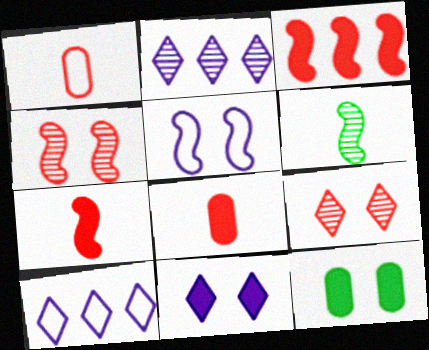[[1, 3, 9], 
[3, 5, 6], 
[5, 9, 12]]